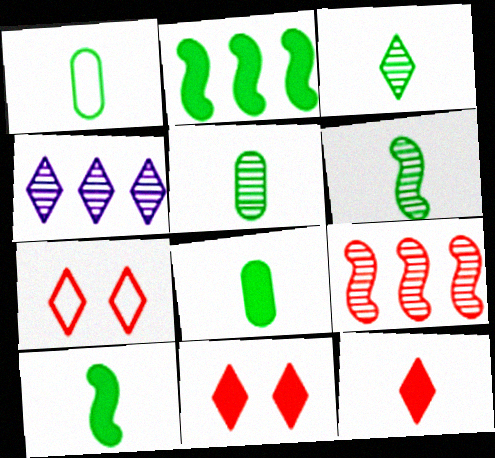[[1, 3, 10], 
[1, 5, 8], 
[3, 5, 6]]